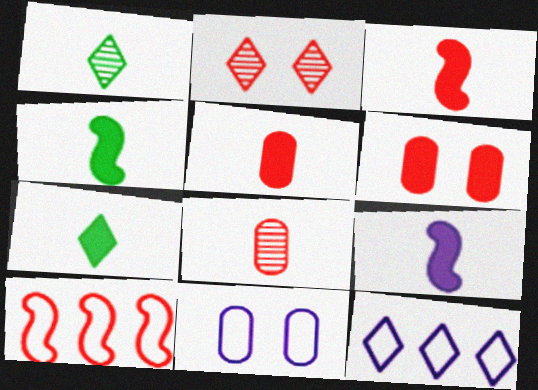[[2, 5, 10], 
[2, 7, 12], 
[3, 4, 9], 
[5, 7, 9]]